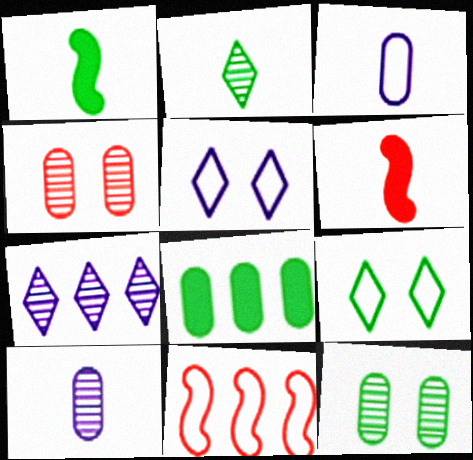[[2, 3, 6], 
[3, 4, 8], 
[3, 9, 11], 
[7, 8, 11]]